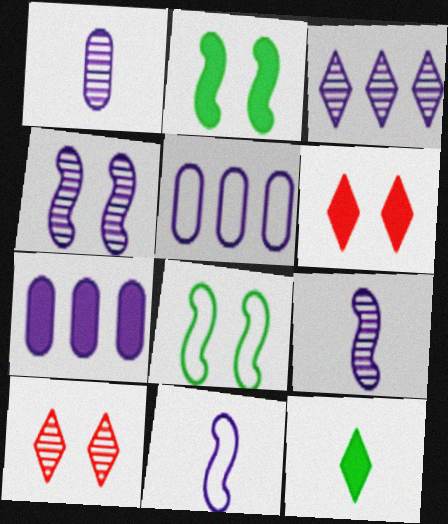[[1, 3, 4]]